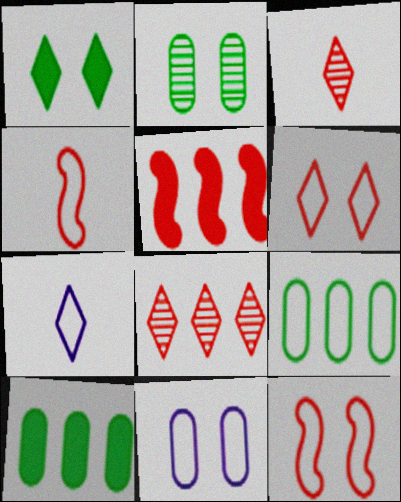[[1, 7, 8], 
[2, 5, 7], 
[7, 9, 12]]